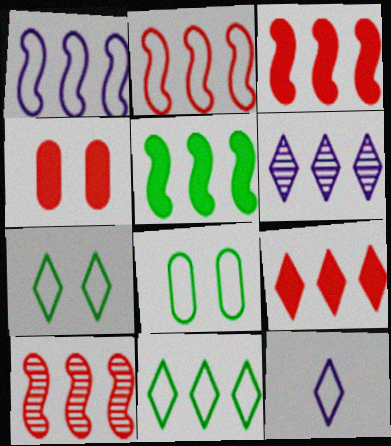[[1, 5, 10], 
[2, 3, 10], 
[2, 8, 12], 
[6, 9, 11]]